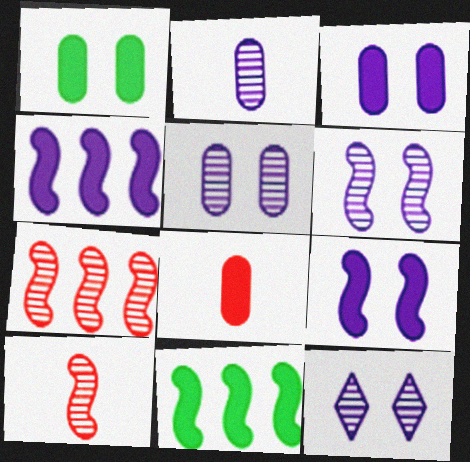[[5, 6, 12]]